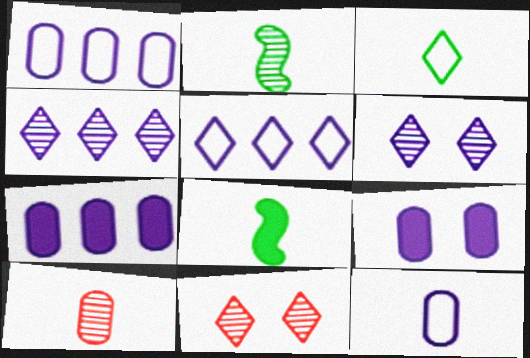[[1, 8, 11]]